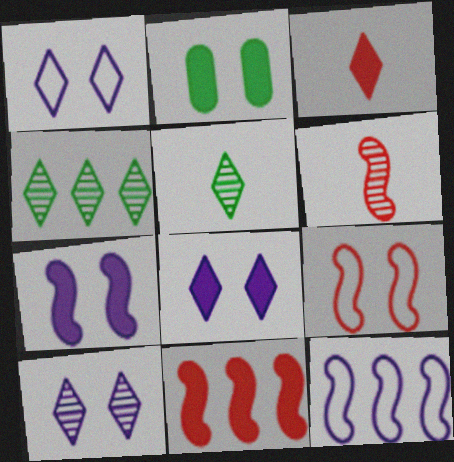[[1, 3, 4], 
[1, 8, 10], 
[2, 9, 10], 
[6, 9, 11]]